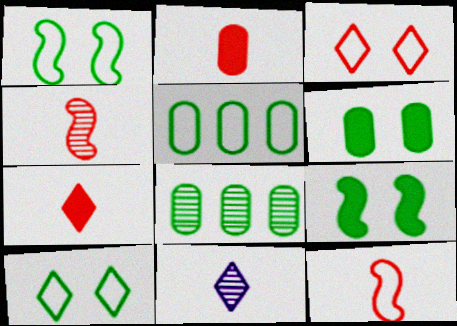[]